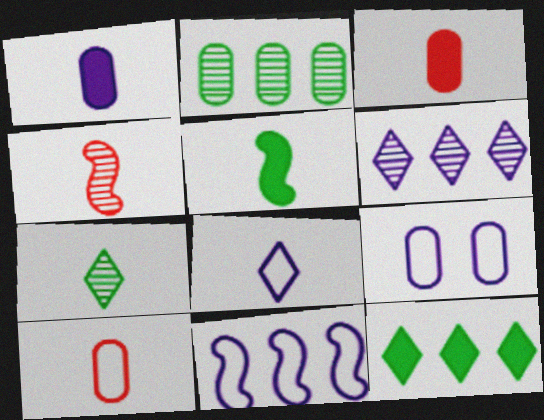[[2, 3, 9], 
[4, 9, 12], 
[8, 9, 11]]